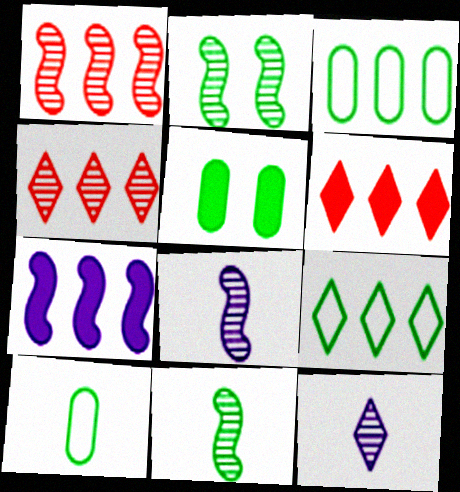[[1, 2, 8], 
[3, 4, 7], 
[5, 9, 11]]